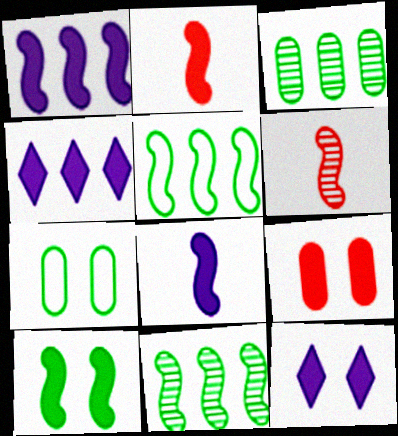[[1, 2, 10], 
[4, 6, 7], 
[9, 10, 12]]